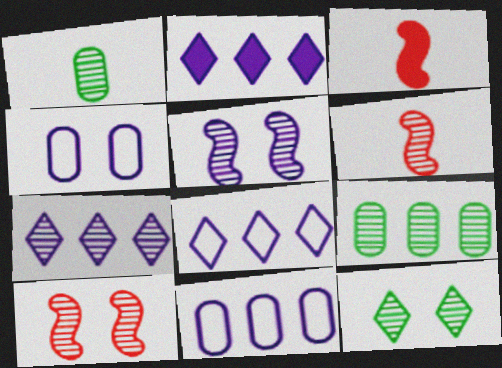[[1, 7, 10], 
[2, 7, 8], 
[3, 11, 12]]